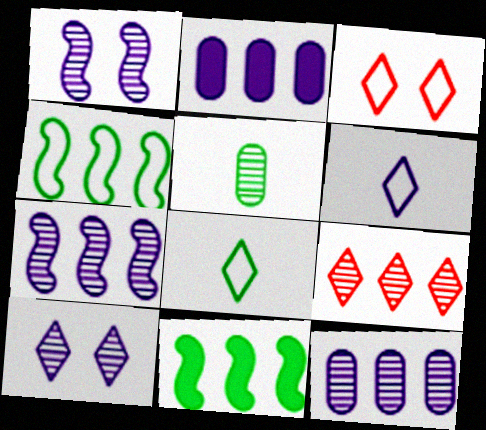[[1, 2, 6], 
[1, 5, 9], 
[2, 4, 9]]